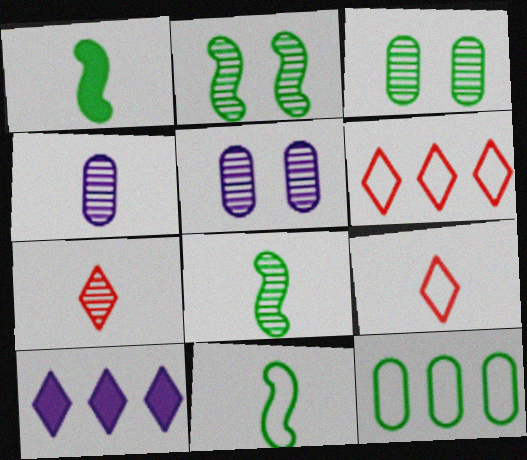[[1, 4, 9], 
[1, 5, 6], 
[1, 8, 11], 
[4, 7, 8]]